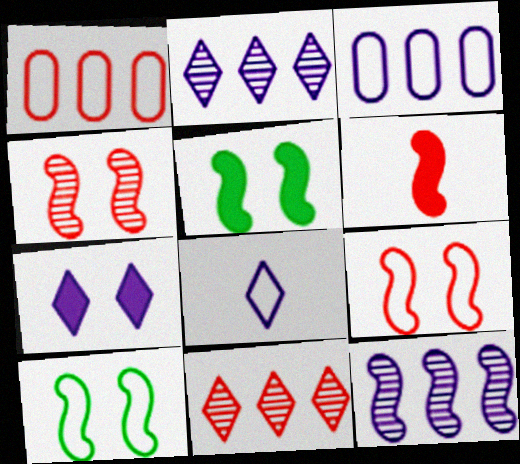[[1, 8, 10], 
[2, 7, 8], 
[6, 10, 12]]